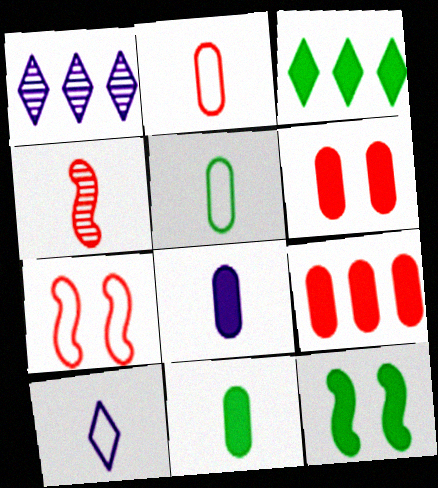[[1, 2, 12], 
[1, 7, 11], 
[3, 11, 12], 
[4, 10, 11]]